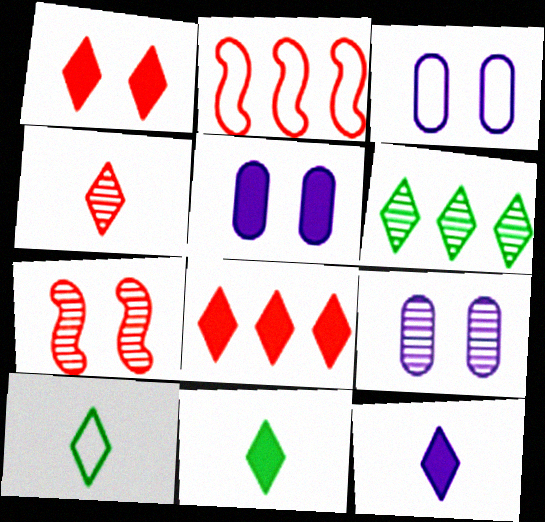[[2, 3, 10], 
[2, 9, 11], 
[3, 5, 9], 
[4, 10, 12]]